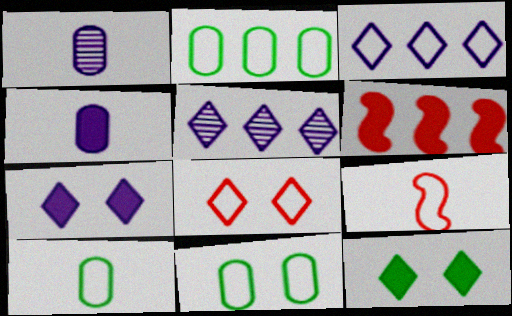[[2, 5, 6], 
[2, 10, 11], 
[3, 9, 11], 
[4, 6, 12]]